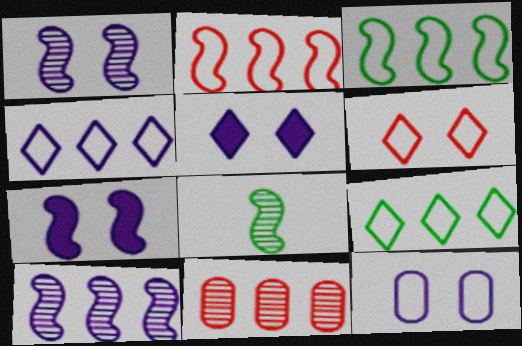[[1, 5, 12], 
[2, 7, 8]]